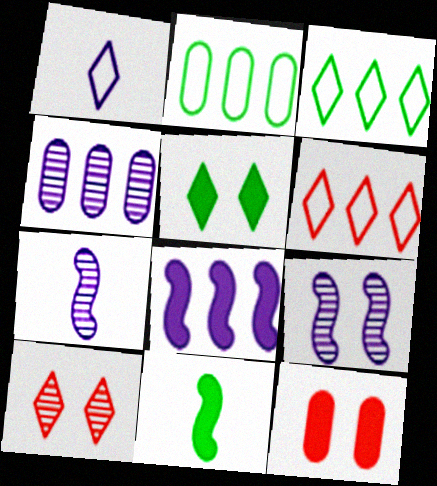[[3, 7, 12]]